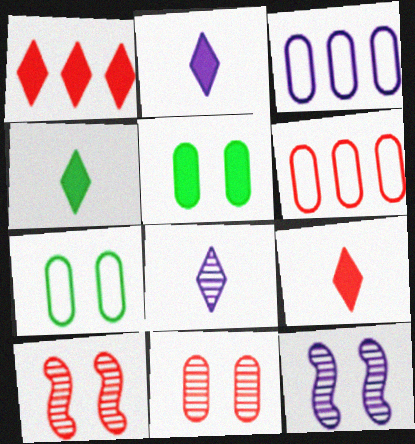[[2, 3, 12], 
[2, 4, 9], 
[3, 4, 10], 
[4, 6, 12], 
[6, 9, 10]]